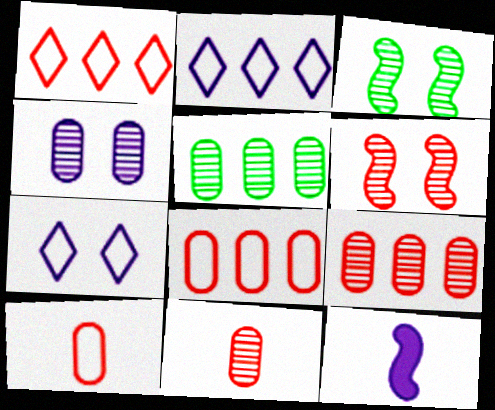[[2, 4, 12], 
[4, 5, 11]]